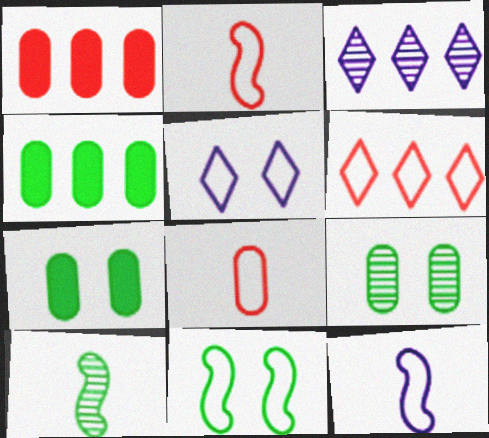[[1, 5, 10], 
[2, 3, 7]]